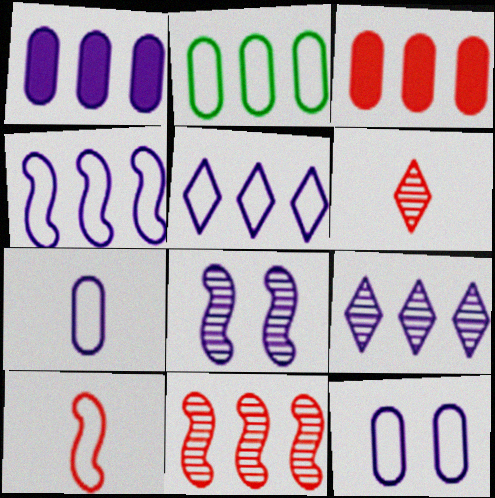[[1, 4, 9]]